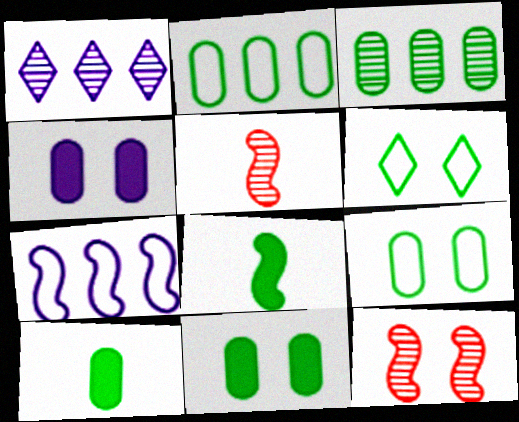[[3, 6, 8], 
[3, 9, 10], 
[4, 6, 12], 
[7, 8, 12]]